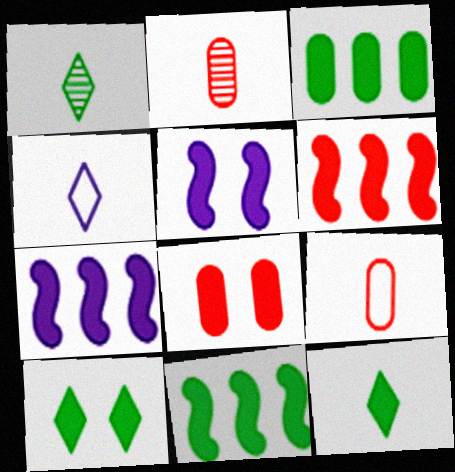[[5, 8, 10], 
[6, 7, 11], 
[7, 8, 12]]